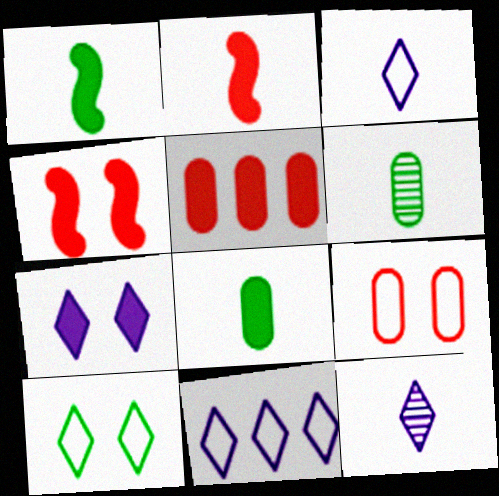[[1, 5, 7], 
[2, 3, 6], 
[4, 6, 11], 
[7, 11, 12]]